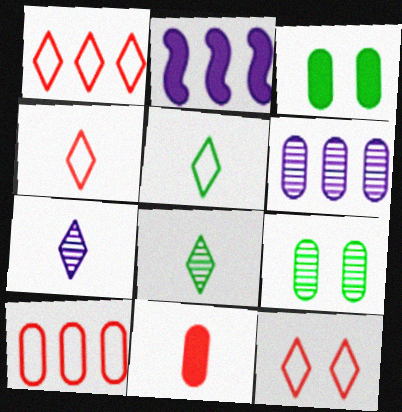[[1, 4, 12], 
[2, 4, 9]]